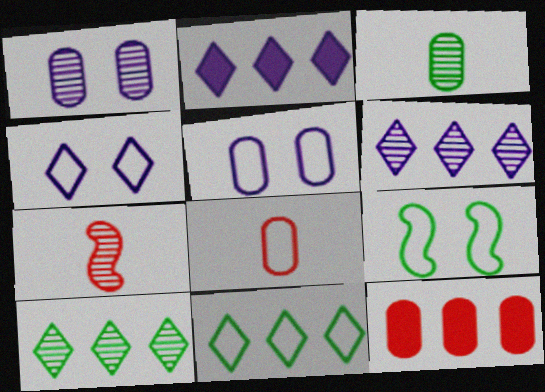[[1, 7, 10], 
[3, 5, 12]]